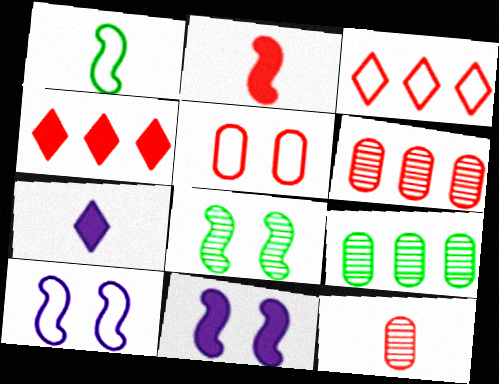[[1, 7, 12]]